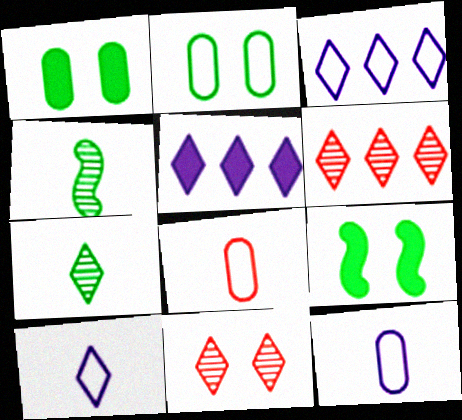[[6, 9, 12]]